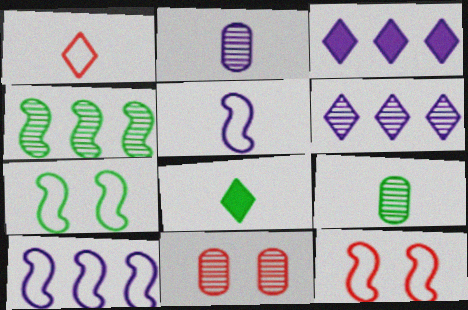[[3, 9, 12], 
[8, 10, 11]]